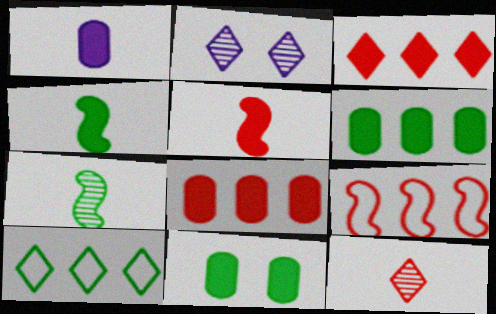[[1, 8, 11], 
[7, 10, 11]]